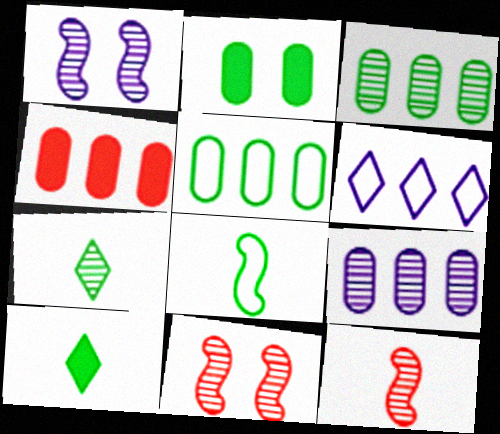[[2, 6, 12], 
[4, 5, 9], 
[7, 9, 11]]